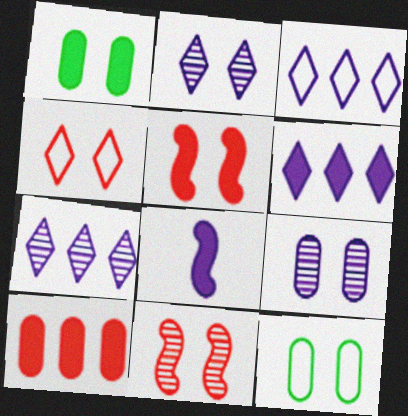[[2, 5, 12], 
[3, 6, 7], 
[3, 8, 9]]